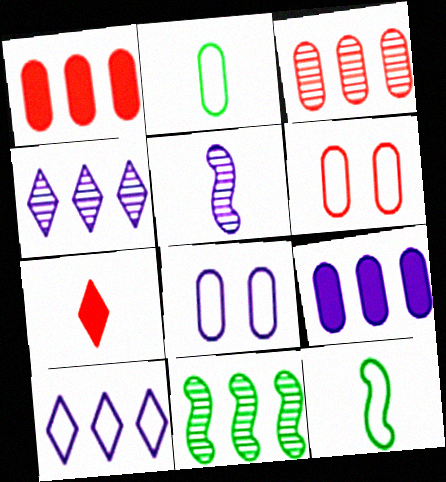[[1, 10, 11], 
[2, 5, 7], 
[3, 4, 11], 
[6, 10, 12], 
[7, 8, 11]]